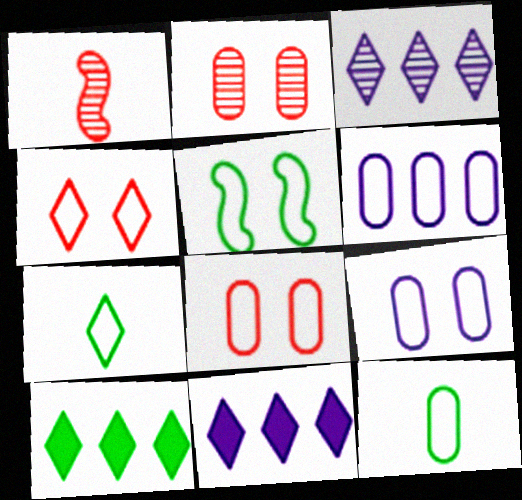[[1, 9, 10], 
[4, 5, 9], 
[6, 8, 12]]